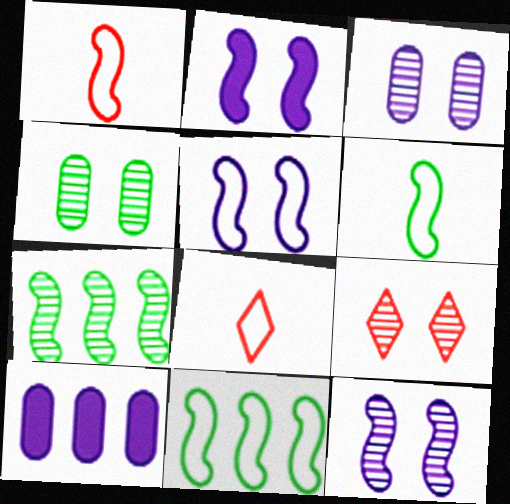[[1, 2, 7], 
[1, 5, 11], 
[2, 5, 12], 
[4, 9, 12], 
[6, 9, 10]]